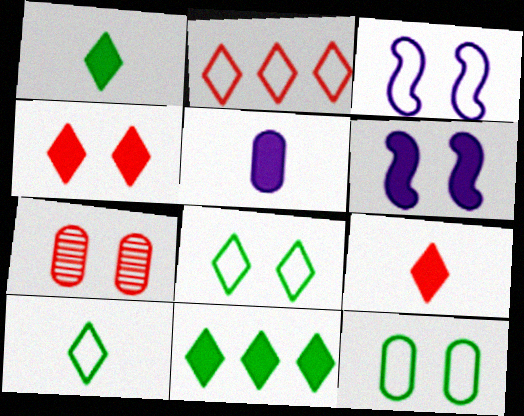[[6, 7, 8]]